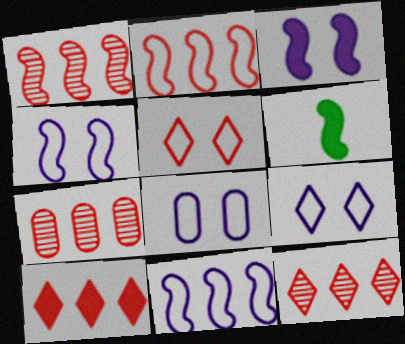[[1, 4, 6], 
[1, 7, 12], 
[2, 7, 10], 
[4, 8, 9], 
[6, 7, 9], 
[6, 8, 12]]